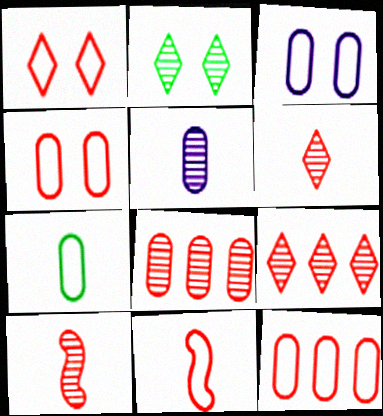[[1, 11, 12], 
[3, 7, 12]]